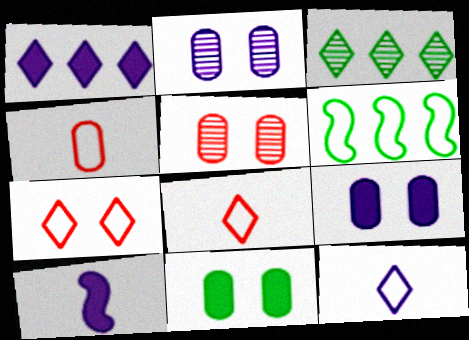[[1, 9, 10]]